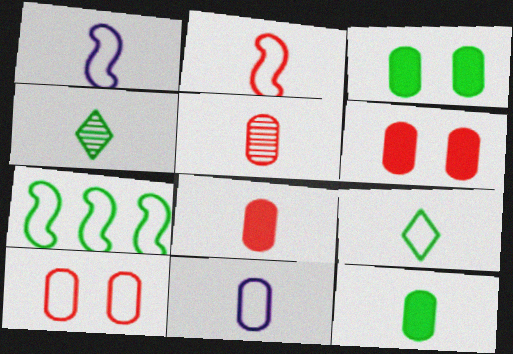[[1, 4, 8], 
[2, 9, 11], 
[3, 4, 7], 
[5, 11, 12]]